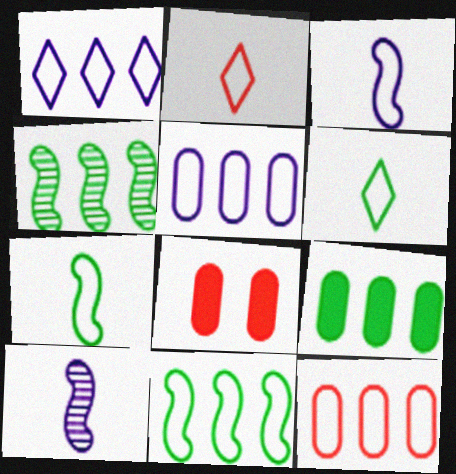[[1, 11, 12]]